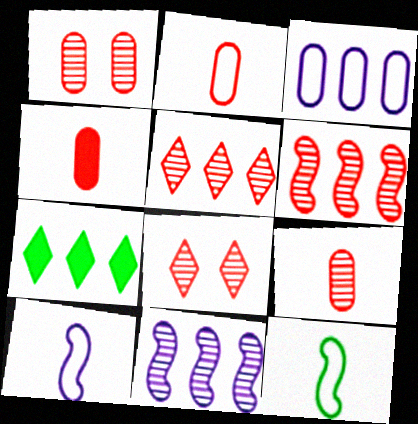[[1, 7, 10], 
[2, 4, 9], 
[3, 6, 7], 
[6, 8, 9]]